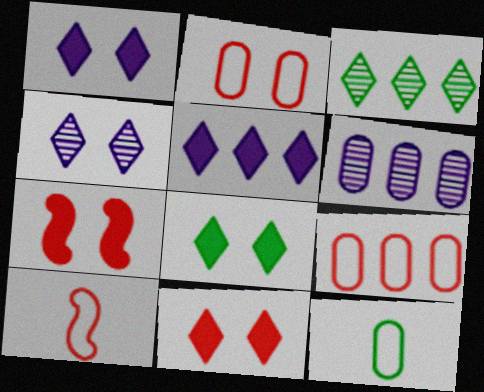[[1, 8, 11], 
[6, 8, 10]]